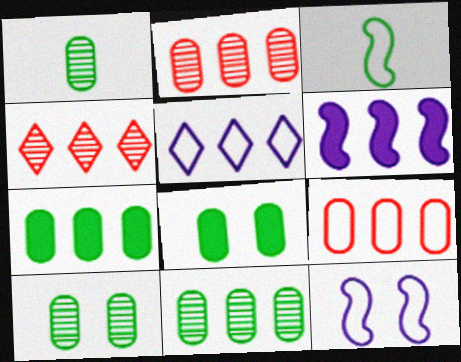[[1, 10, 11]]